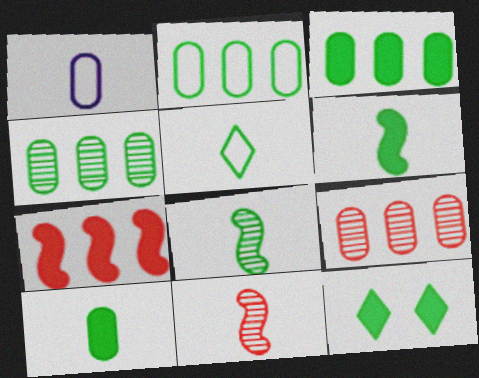[[2, 3, 4], 
[2, 8, 12], 
[3, 6, 12], 
[5, 8, 10]]